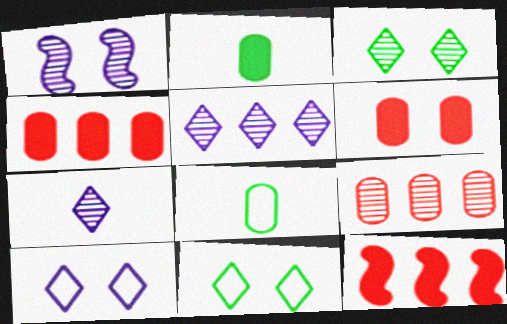[[1, 6, 11]]